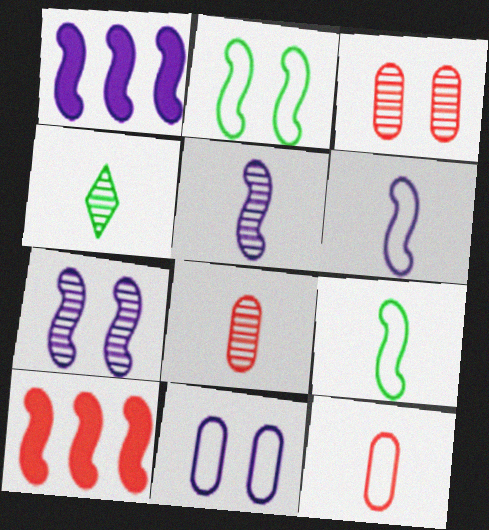[[1, 6, 7], 
[2, 5, 10], 
[4, 5, 8], 
[4, 10, 11], 
[7, 9, 10]]